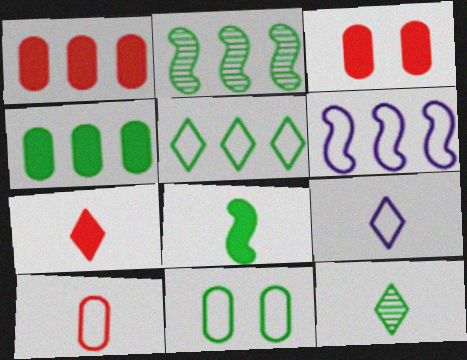[[2, 3, 9], 
[2, 4, 5], 
[3, 6, 12], 
[7, 9, 12]]